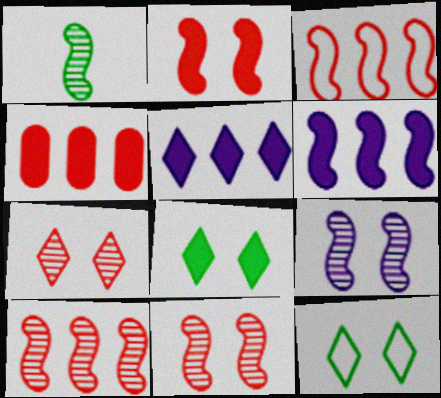[[1, 9, 10]]